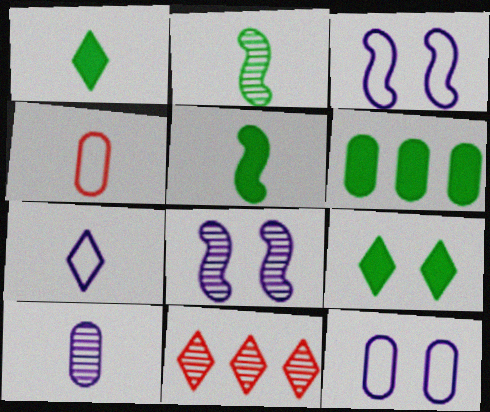[[5, 6, 9], 
[5, 11, 12], 
[7, 9, 11]]